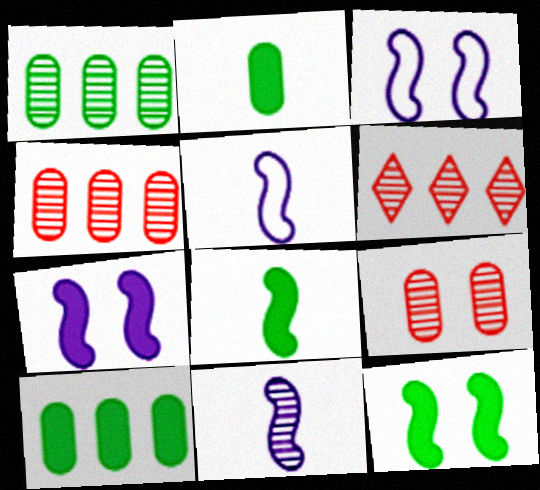[[2, 3, 6]]